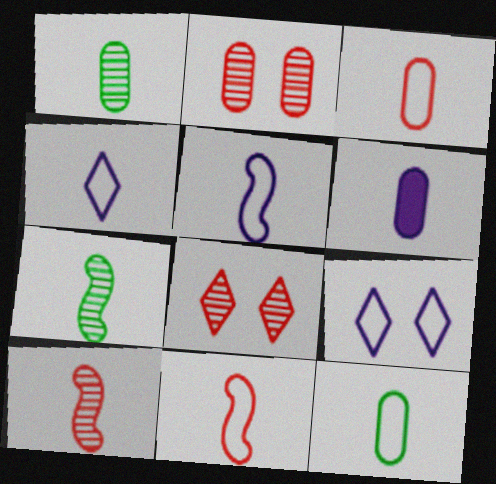[[1, 3, 6], 
[4, 11, 12]]